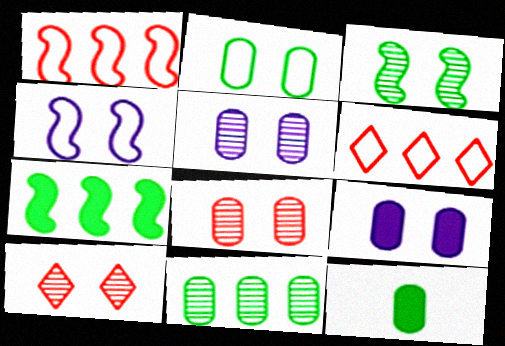[[2, 8, 9], 
[2, 11, 12], 
[3, 5, 10]]